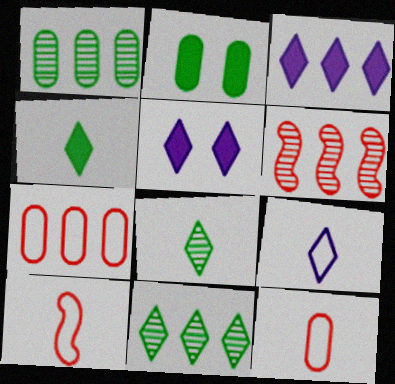[[1, 5, 10], 
[2, 6, 9]]